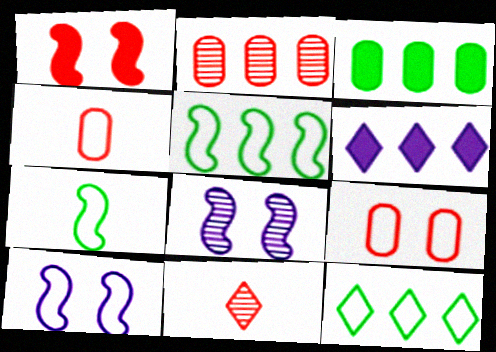[[2, 5, 6], 
[3, 10, 11], 
[4, 10, 12]]